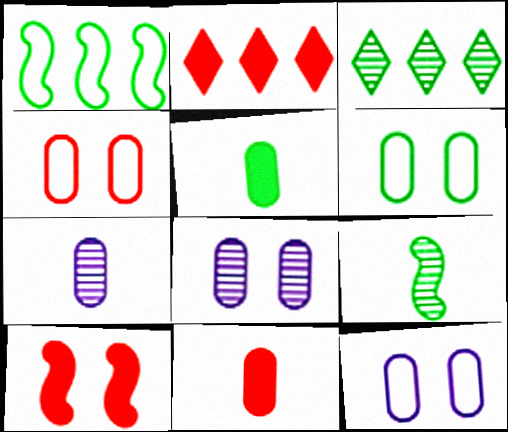[[2, 9, 12], 
[2, 10, 11], 
[4, 6, 12]]